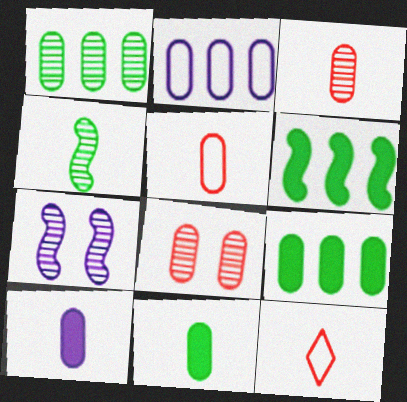[[2, 8, 11], 
[4, 10, 12], 
[7, 9, 12]]